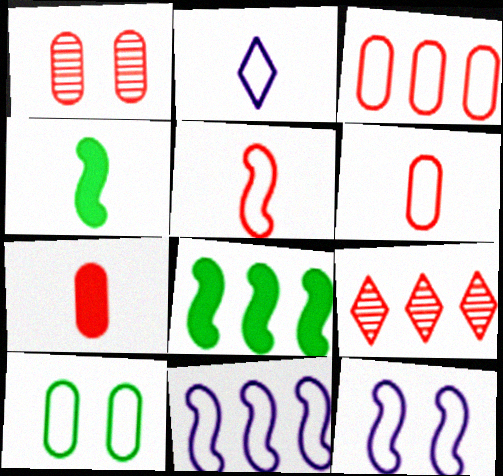[[1, 2, 8], 
[1, 3, 7]]